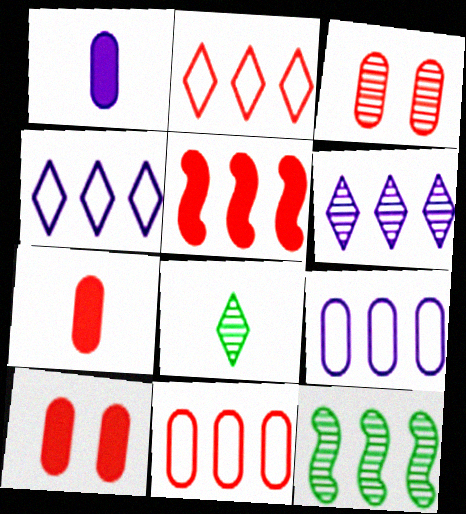[[3, 7, 11]]